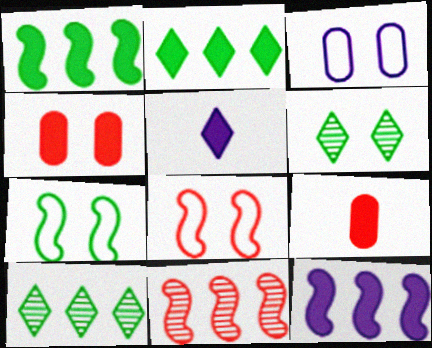[[1, 4, 5]]